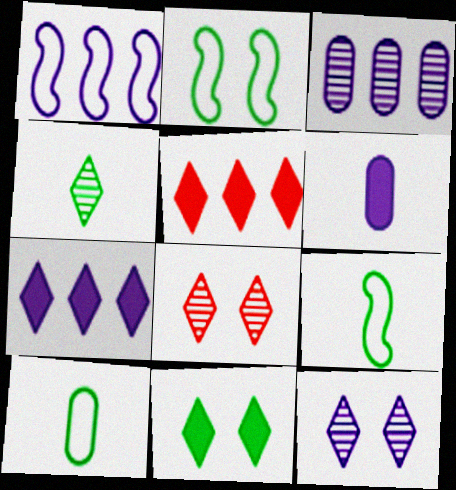[[1, 3, 7], 
[1, 6, 12]]